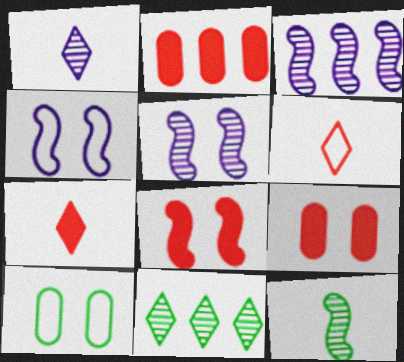[[2, 7, 8], 
[3, 7, 10]]